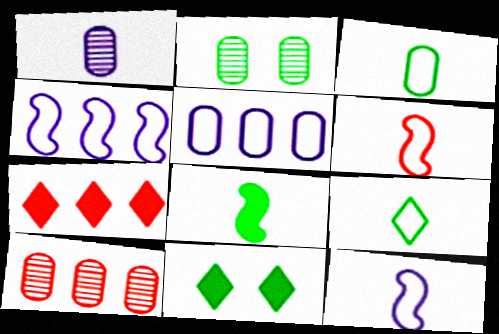[[1, 2, 10], 
[2, 7, 12], 
[10, 11, 12]]